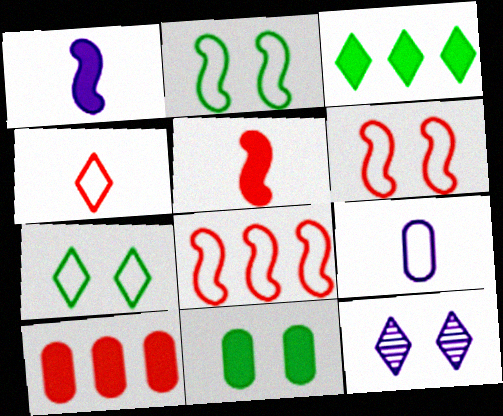[[3, 4, 12], 
[6, 11, 12], 
[7, 8, 9]]